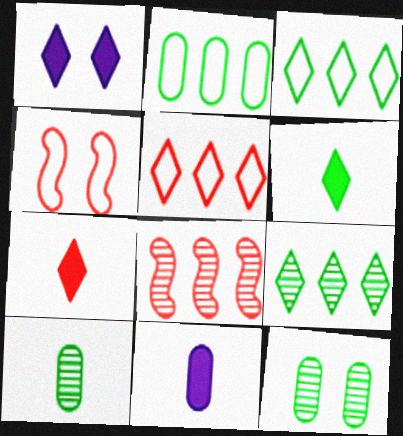[[1, 4, 12], 
[4, 9, 11]]